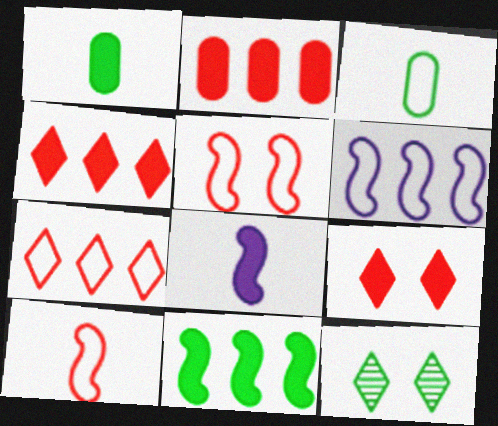[[3, 11, 12]]